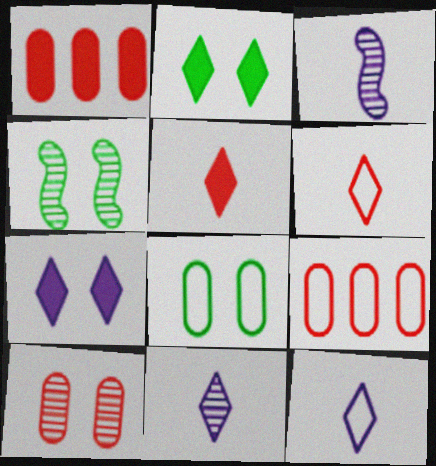[[1, 4, 12], 
[2, 3, 9], 
[2, 4, 8]]